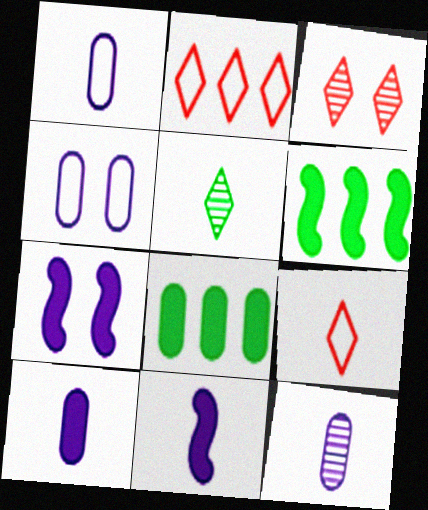[[1, 3, 6], 
[1, 10, 12]]